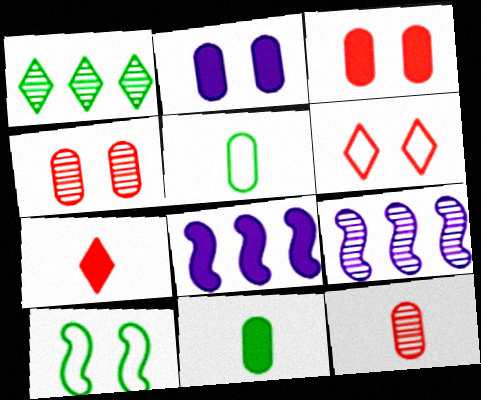[[1, 10, 11], 
[6, 9, 11]]